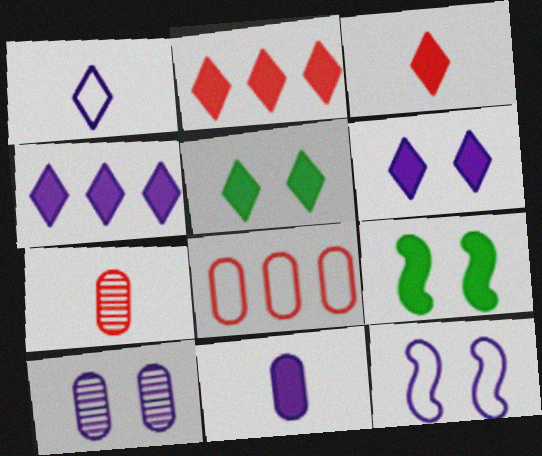[[2, 9, 11], 
[3, 4, 5], 
[6, 10, 12]]